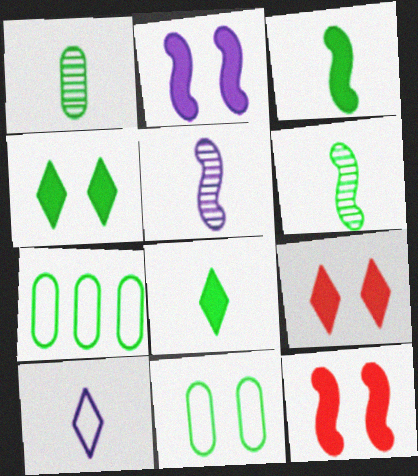[[4, 6, 7], 
[5, 7, 9]]